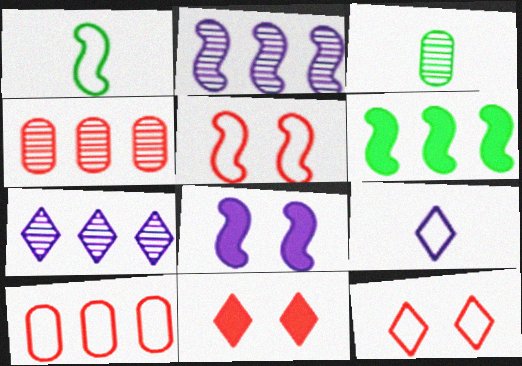[[6, 7, 10]]